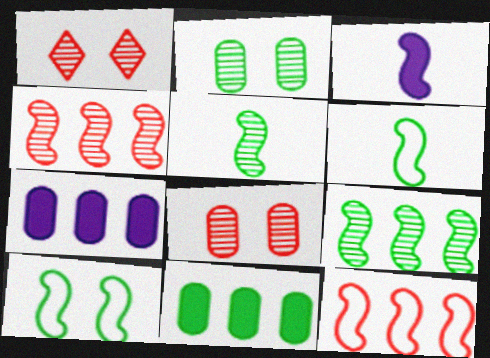[[1, 6, 7], 
[3, 4, 10]]